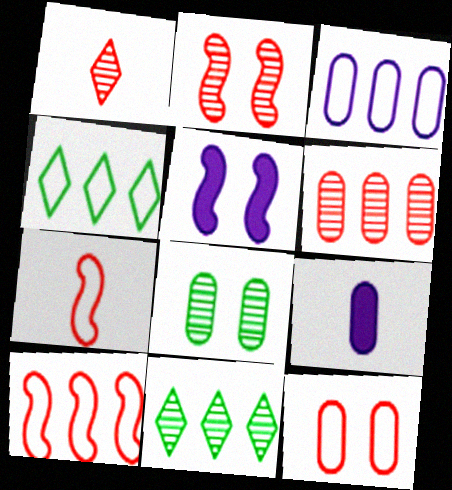[[1, 2, 6], 
[2, 4, 9], 
[3, 4, 10]]